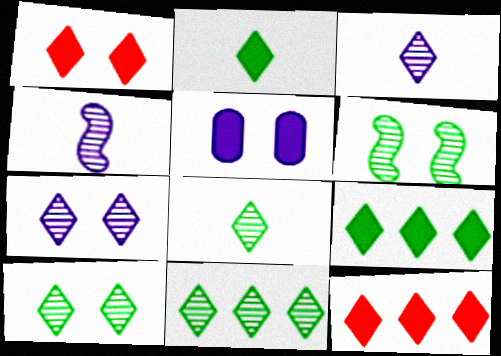[[8, 10, 11]]